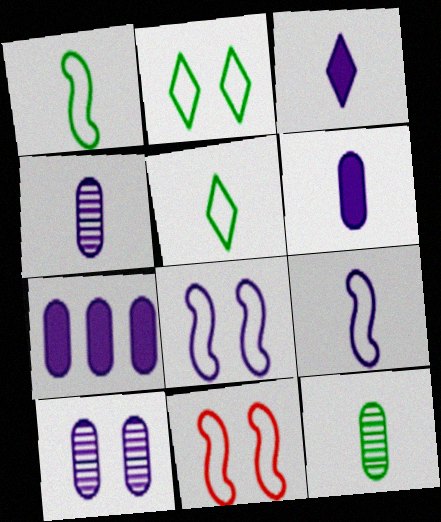[[3, 4, 9]]